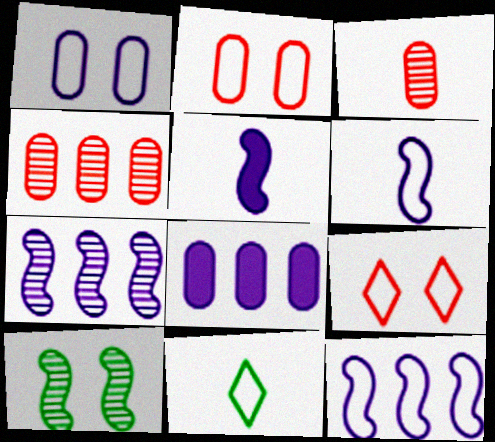[[2, 11, 12], 
[3, 5, 11]]